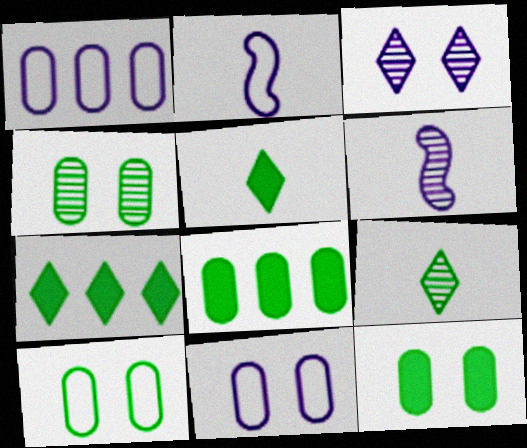[[4, 10, 12]]